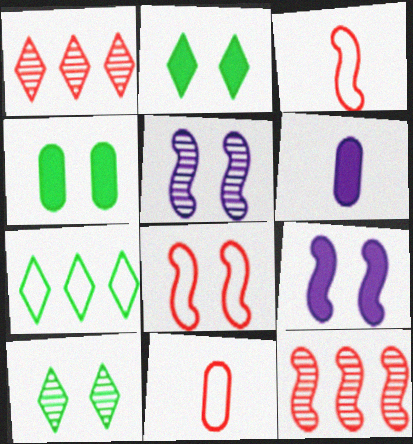[]